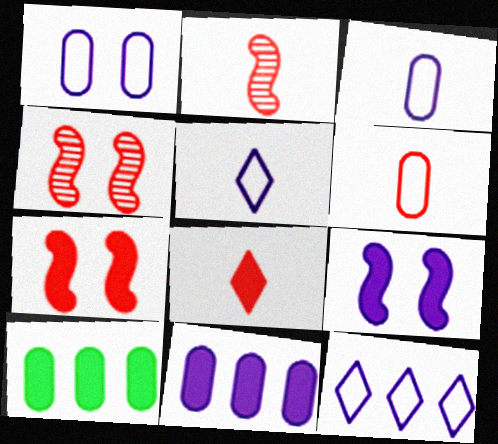[[2, 6, 8], 
[4, 5, 10], 
[8, 9, 10]]